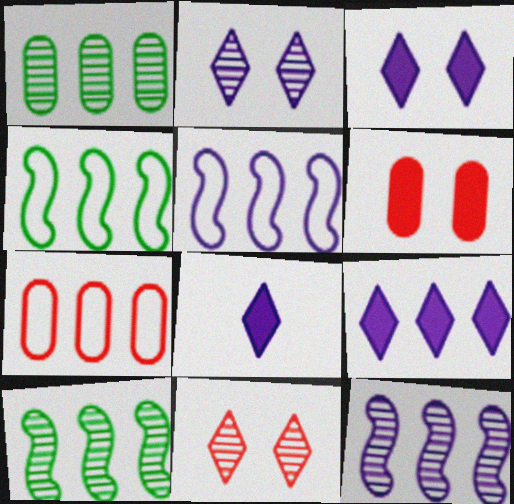[[3, 8, 9], 
[7, 9, 10]]